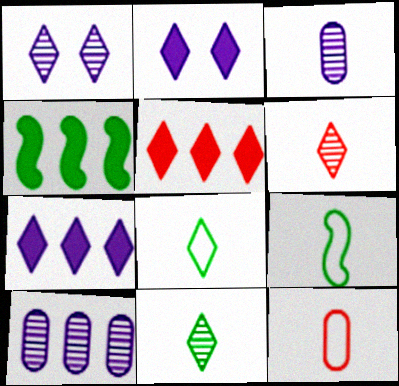[[1, 4, 12], 
[1, 5, 8]]